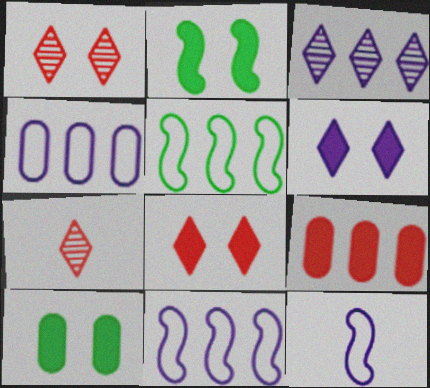[[2, 4, 7], 
[3, 5, 9], 
[7, 10, 11]]